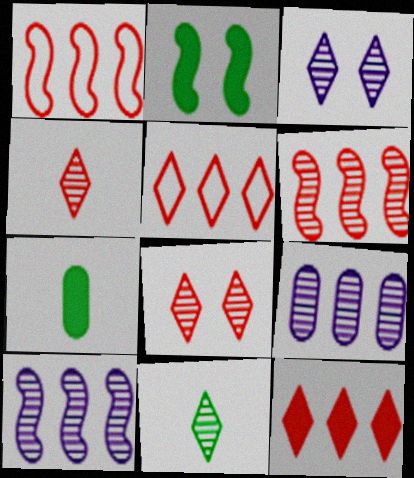[[1, 3, 7]]